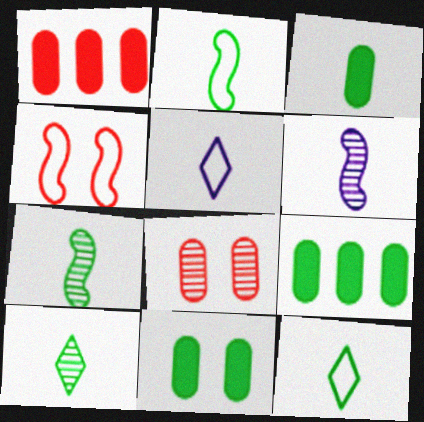[[2, 3, 10], 
[3, 7, 12], 
[3, 9, 11]]